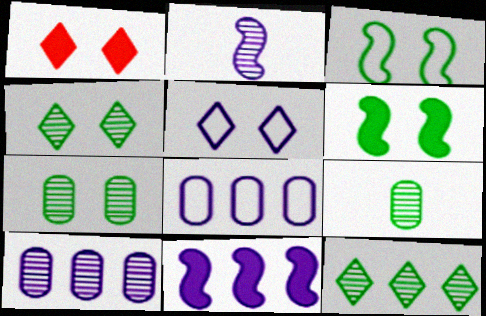[[1, 4, 5]]